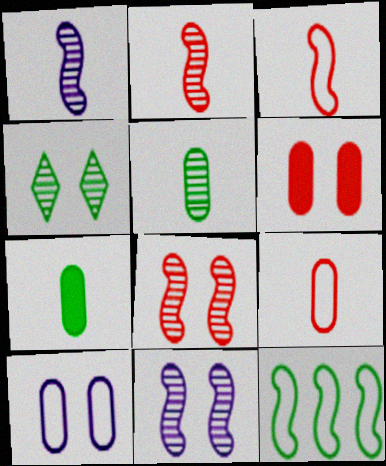[[4, 7, 12]]